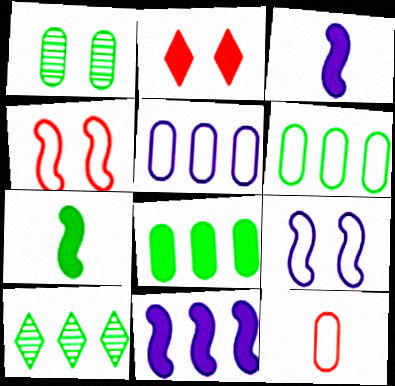[[1, 2, 9], 
[2, 3, 8]]